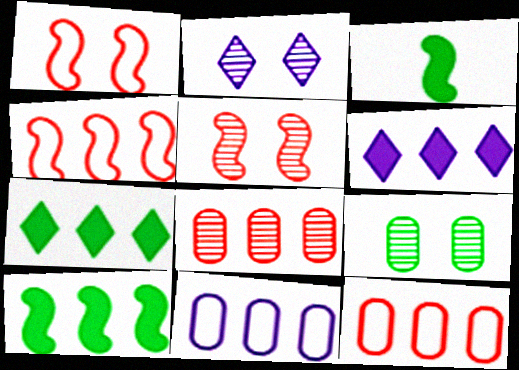[[2, 3, 12], 
[2, 5, 9]]